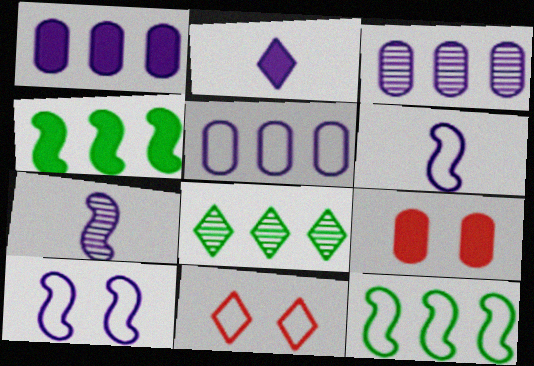[[1, 3, 5], 
[2, 3, 10], 
[2, 4, 9], 
[2, 8, 11], 
[6, 8, 9]]